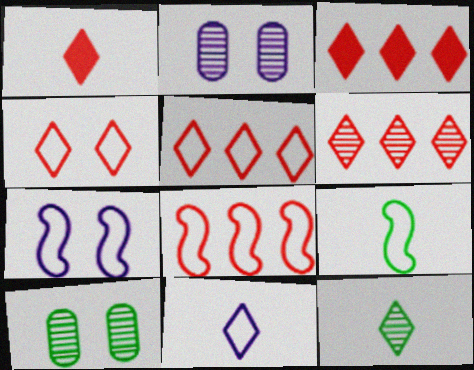[[1, 4, 6], 
[1, 11, 12], 
[2, 3, 9], 
[3, 5, 6], 
[7, 8, 9]]